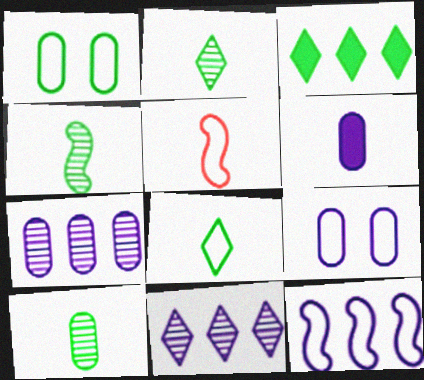[[1, 3, 4], 
[2, 4, 10], 
[2, 5, 6], 
[6, 7, 9]]